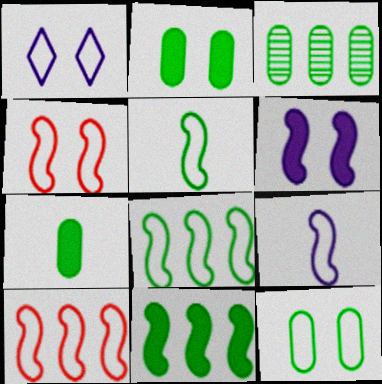[[1, 4, 12], 
[3, 7, 12], 
[4, 8, 9]]